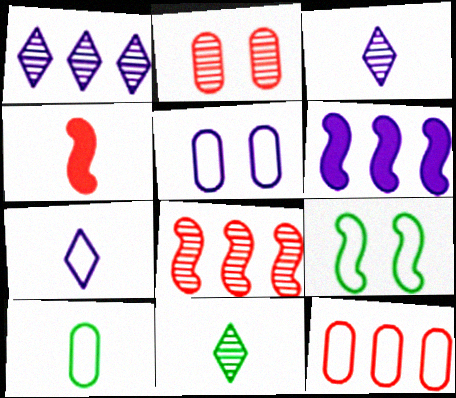[[3, 4, 10], 
[3, 5, 6], 
[5, 10, 12], 
[7, 9, 12]]